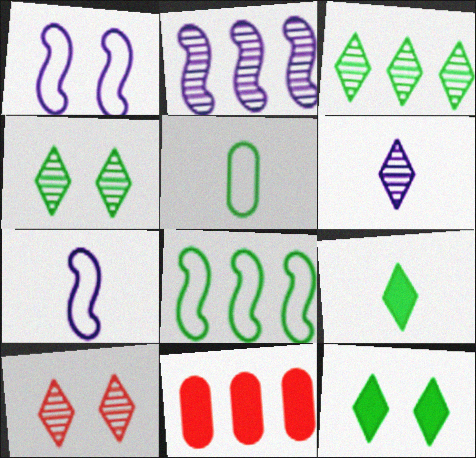[[3, 6, 10], 
[4, 7, 11]]